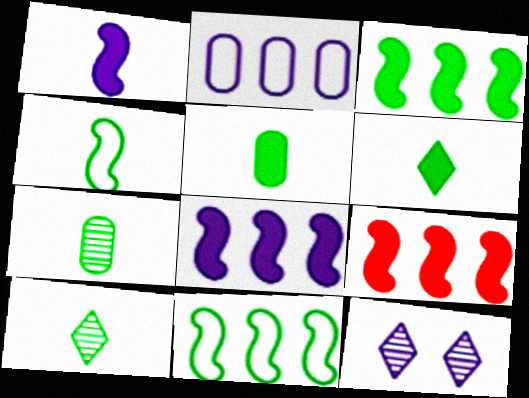[[1, 2, 12], 
[3, 8, 9], 
[4, 5, 10], 
[4, 6, 7]]